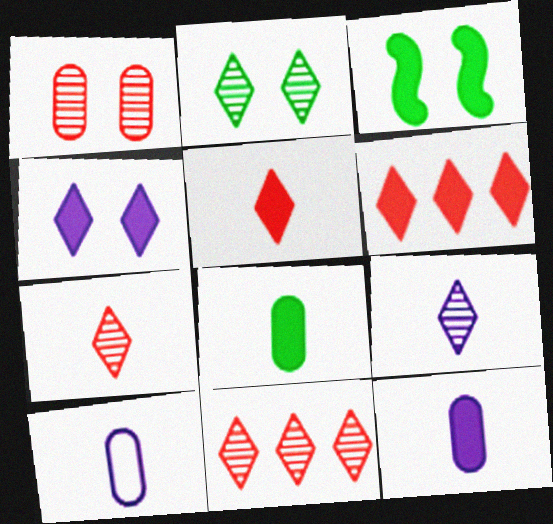[[2, 9, 11], 
[3, 6, 12], 
[3, 10, 11]]